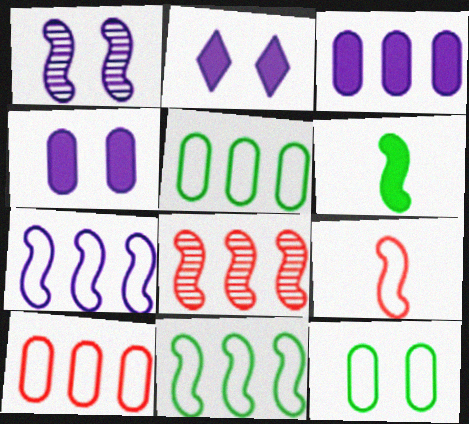[]